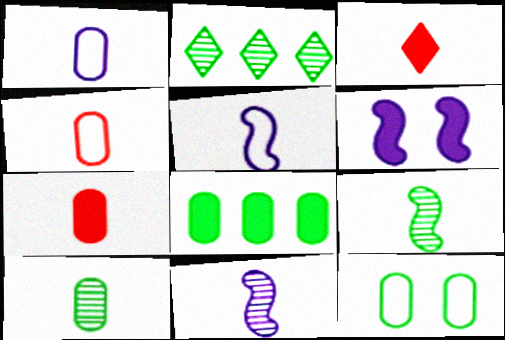[[1, 3, 9], 
[1, 7, 10], 
[2, 4, 6], 
[3, 5, 10], 
[3, 6, 8], 
[8, 10, 12]]